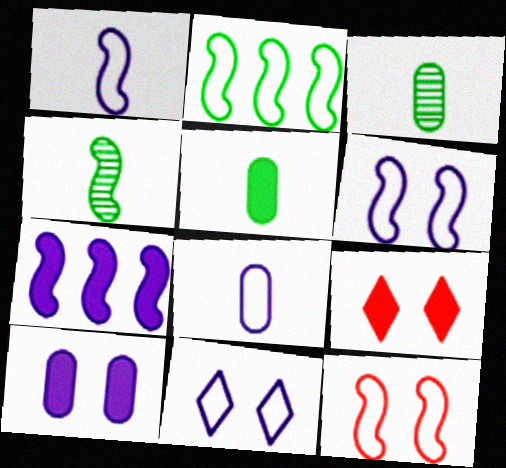[[1, 2, 12], 
[4, 7, 12], 
[5, 7, 9]]